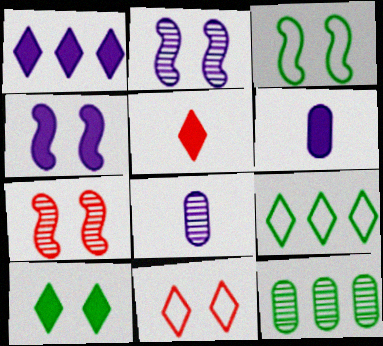[[1, 4, 6], 
[1, 5, 10], 
[3, 4, 7], 
[6, 7, 9]]